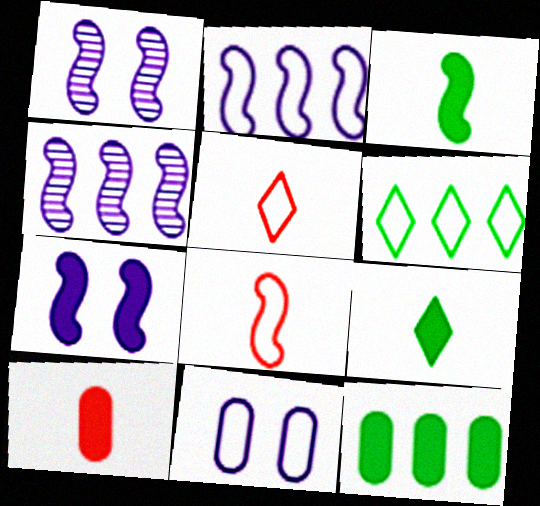[[1, 5, 12], 
[1, 6, 10], 
[6, 8, 11]]